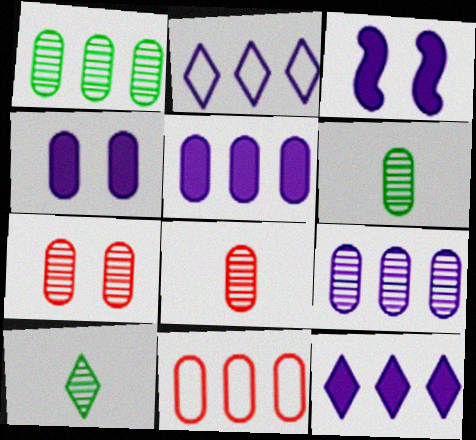[[1, 5, 11], 
[3, 10, 11], 
[4, 6, 11], 
[6, 7, 9]]